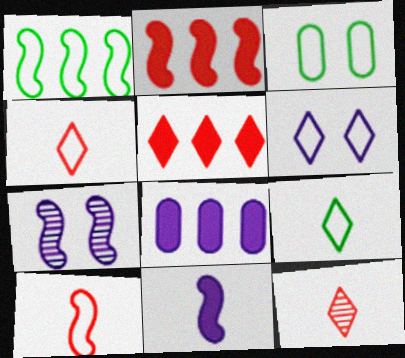[[1, 3, 9]]